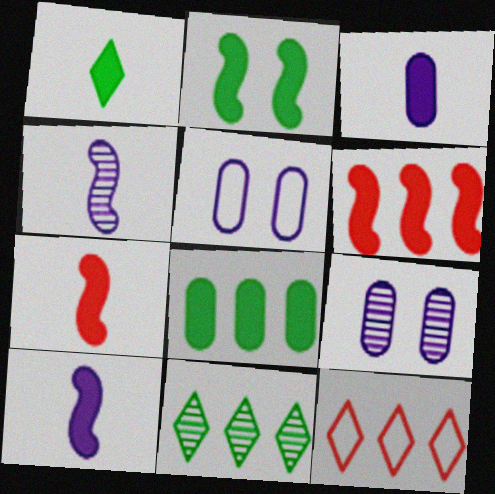[[1, 2, 8], 
[1, 3, 7], 
[2, 6, 10], 
[5, 7, 11]]